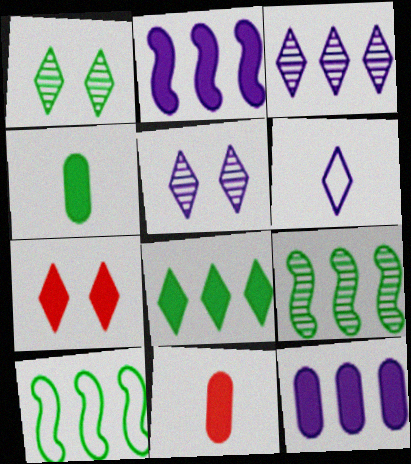[[1, 4, 10], 
[2, 4, 7], 
[5, 10, 11]]